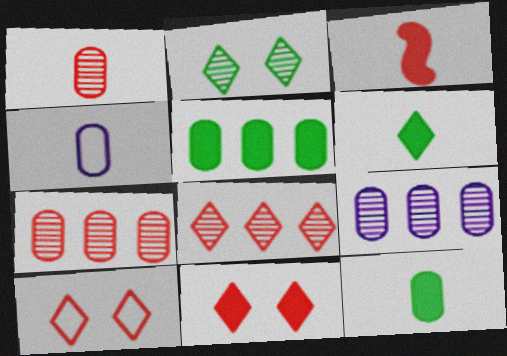[[1, 4, 12], 
[3, 7, 10]]